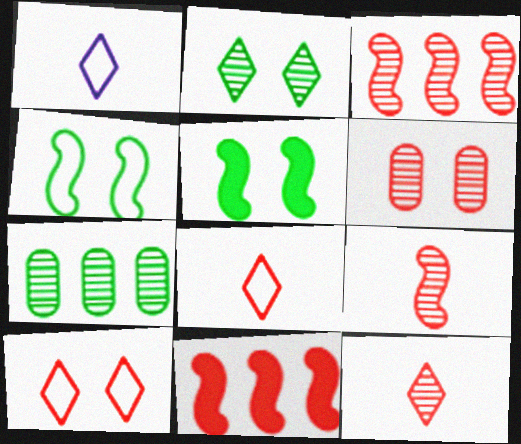[[3, 6, 12], 
[6, 8, 11]]